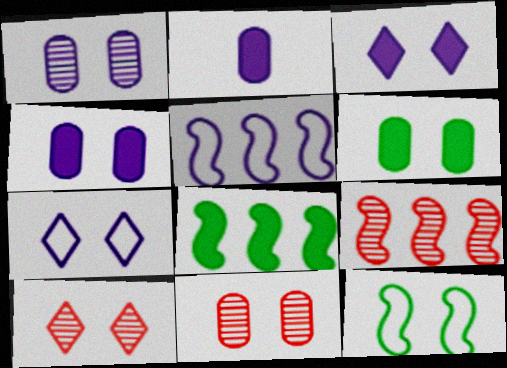[[3, 11, 12], 
[4, 10, 12], 
[5, 8, 9]]